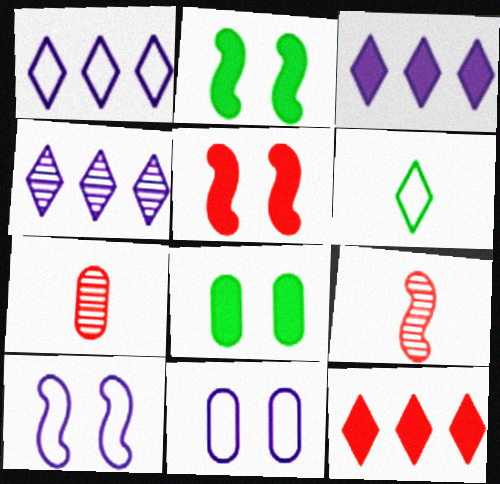[[1, 2, 7], 
[1, 3, 4], 
[1, 8, 9]]